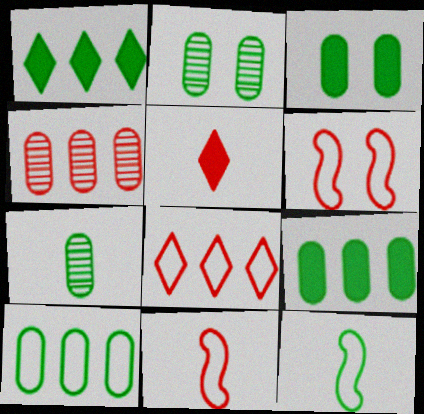[[1, 2, 12], 
[3, 7, 10], 
[4, 5, 6]]